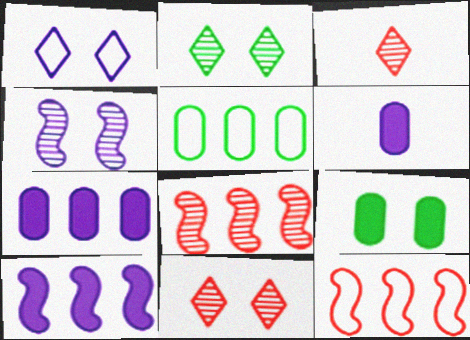[[2, 6, 12]]